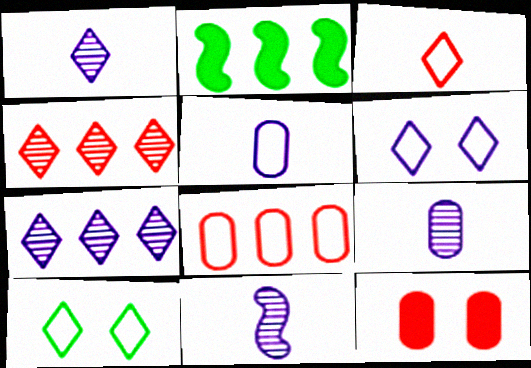[[1, 9, 11], 
[2, 7, 8]]